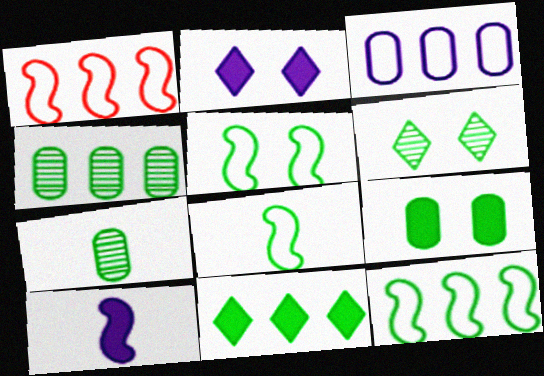[[1, 2, 7], 
[4, 11, 12], 
[5, 6, 9], 
[5, 7, 11], 
[5, 8, 12]]